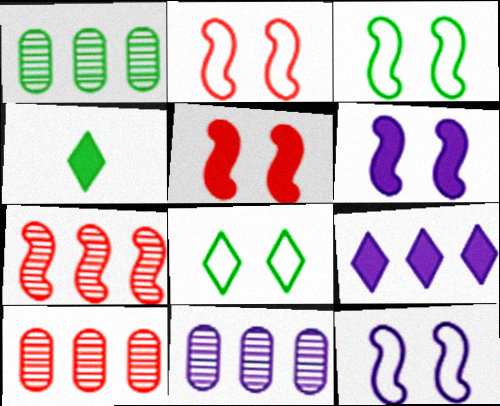[[1, 3, 4], 
[1, 10, 11], 
[2, 3, 12], 
[2, 4, 11], 
[4, 10, 12]]